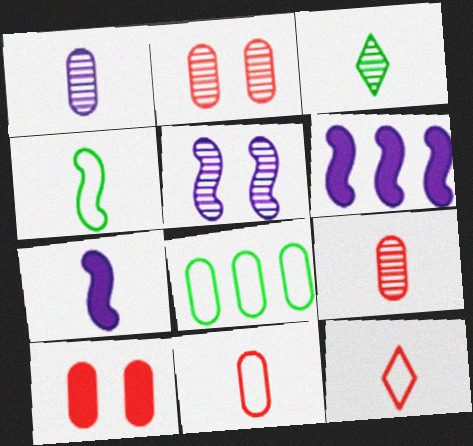[[1, 8, 10], 
[3, 7, 11]]